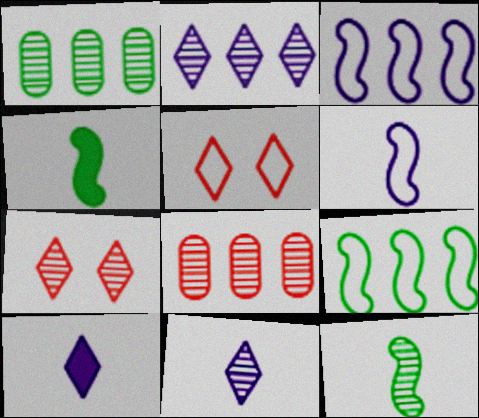[]